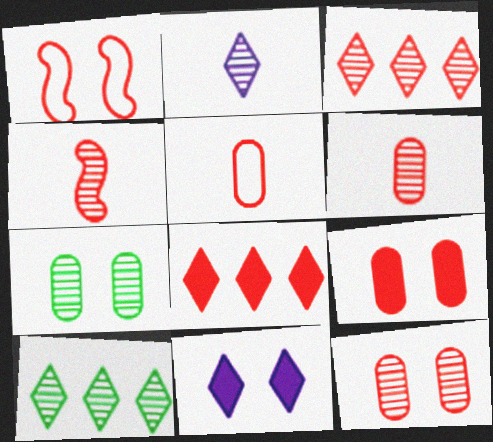[[1, 6, 8], 
[1, 7, 11], 
[3, 4, 12]]